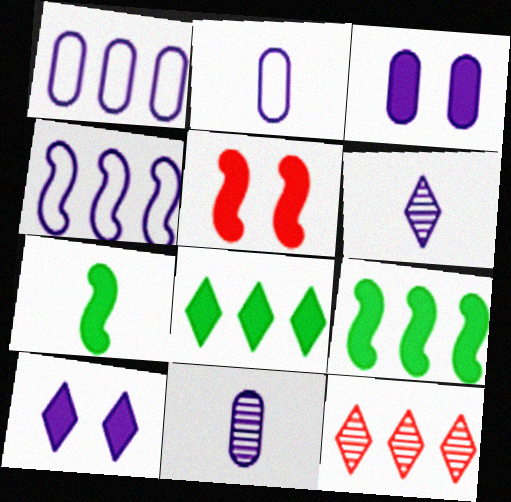[[1, 3, 11], 
[1, 9, 12], 
[3, 4, 6], 
[4, 10, 11]]